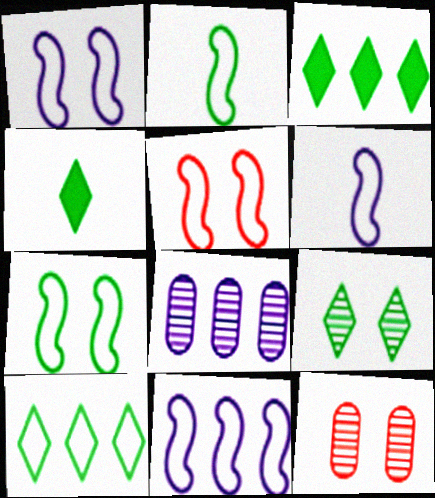[[1, 5, 7], 
[1, 6, 11], 
[2, 5, 11], 
[3, 6, 12], 
[4, 5, 8], 
[4, 9, 10], 
[4, 11, 12]]